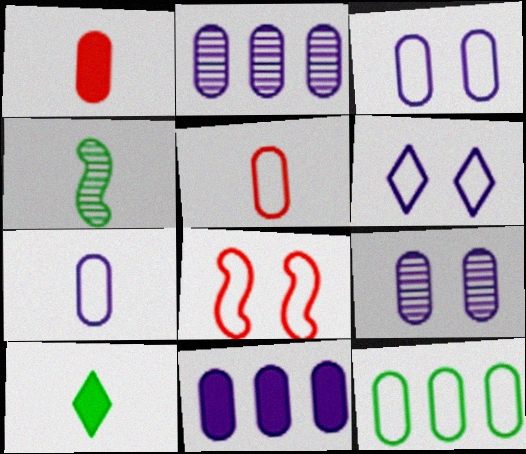[[1, 9, 12], 
[2, 8, 10], 
[3, 5, 12], 
[7, 9, 11]]